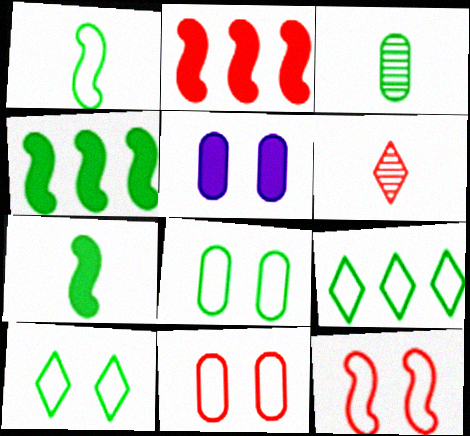[[1, 8, 9], 
[2, 6, 11], 
[3, 4, 10]]